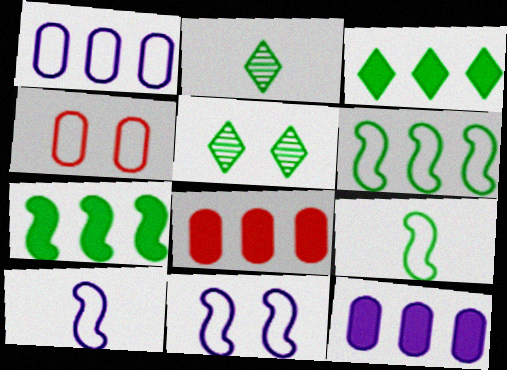[[2, 8, 11], 
[5, 8, 10]]